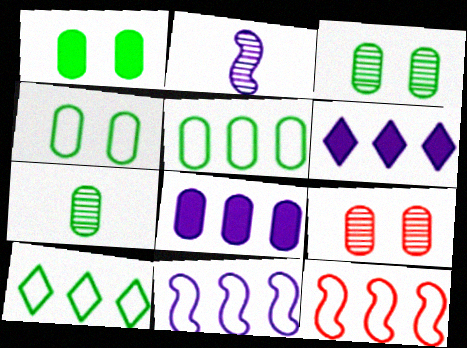[[1, 3, 4], 
[1, 5, 7]]